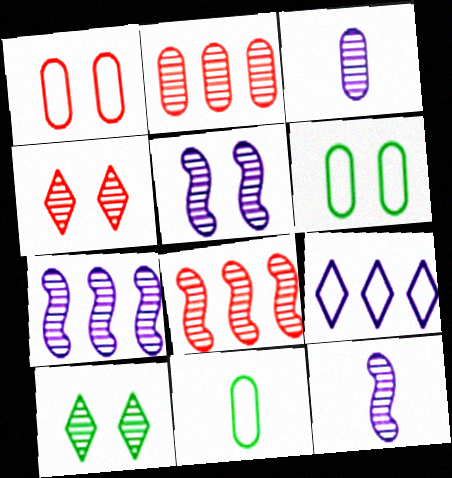[[2, 10, 12], 
[3, 8, 10], 
[5, 7, 12]]